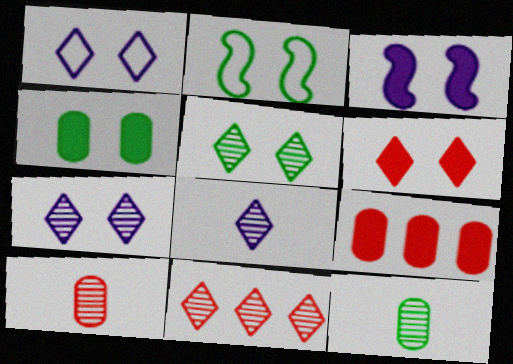[[1, 5, 6], 
[2, 4, 5], 
[2, 8, 9], 
[3, 4, 6], 
[5, 8, 11]]